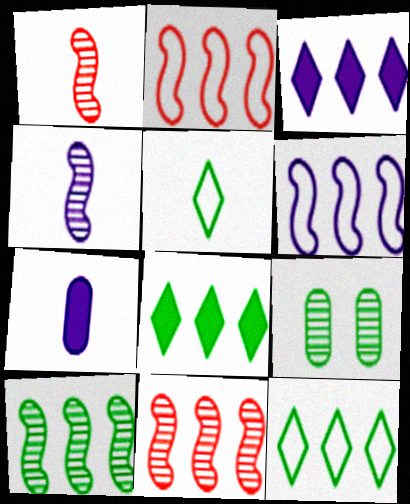[[1, 5, 7]]